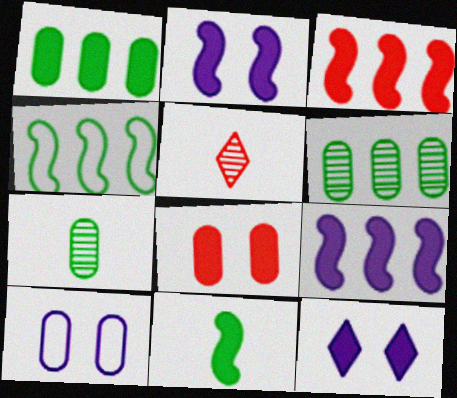[[2, 3, 11]]